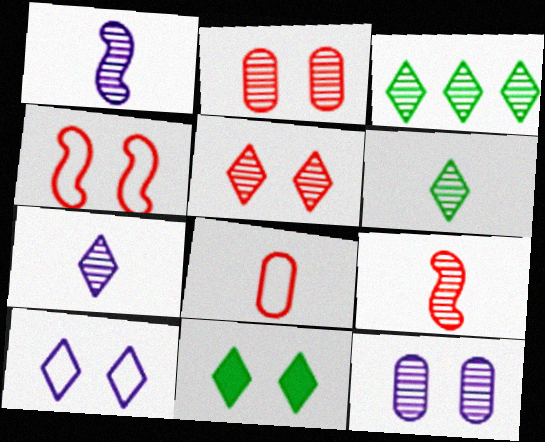[[1, 2, 3], 
[3, 5, 7], 
[3, 9, 12], 
[4, 11, 12], 
[5, 10, 11]]